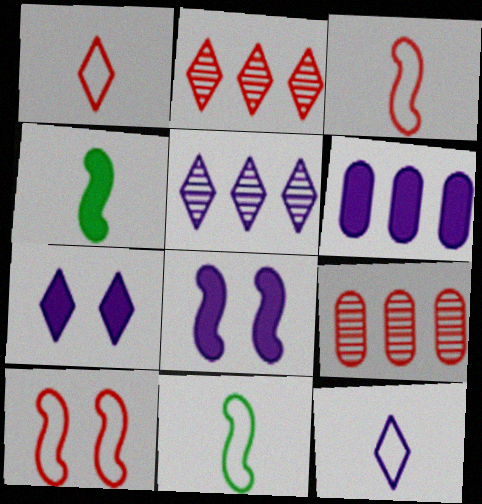[[5, 7, 12], 
[7, 9, 11]]